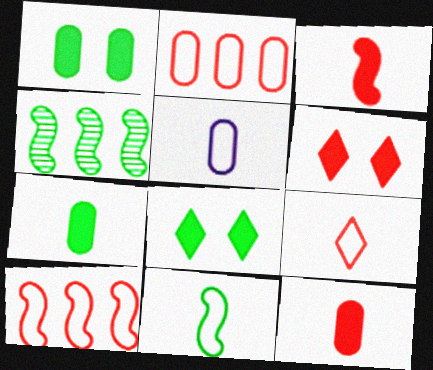[[4, 5, 6], 
[5, 9, 11]]